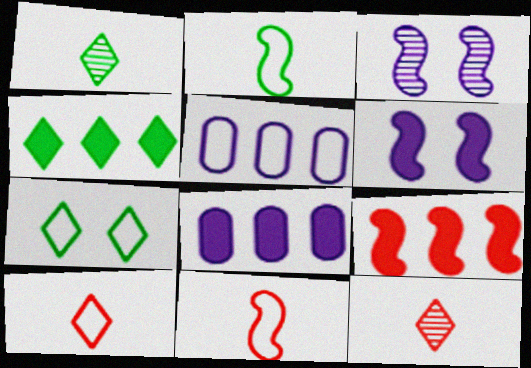[[1, 4, 7], 
[2, 3, 9], 
[4, 8, 9], 
[5, 7, 11]]